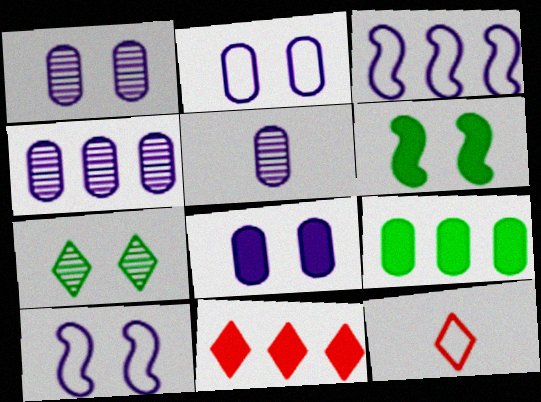[[1, 2, 8], 
[1, 4, 5], 
[4, 6, 12]]